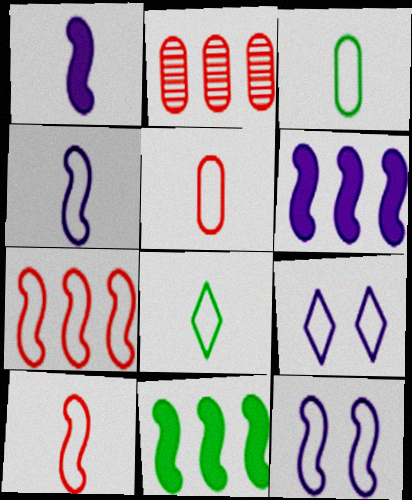[[3, 7, 9], 
[4, 5, 8]]